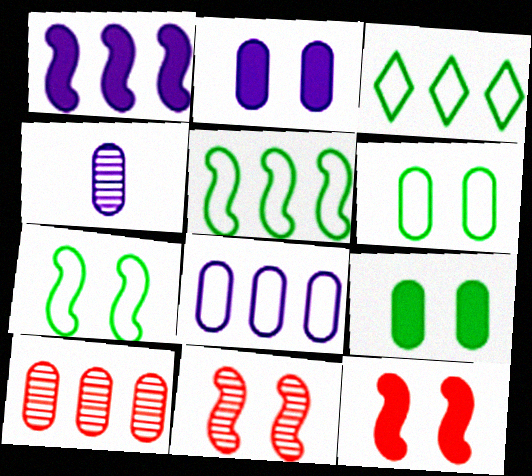[[1, 3, 10], 
[2, 4, 8], 
[3, 4, 12]]